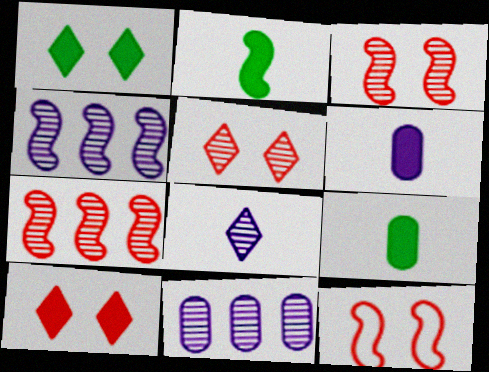[[2, 4, 12]]